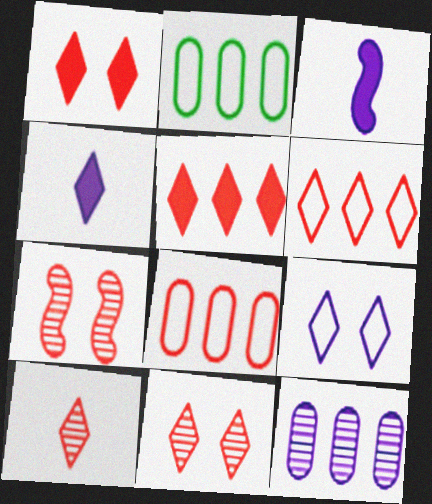[[1, 6, 10], 
[2, 3, 11], 
[2, 4, 7], 
[3, 9, 12]]